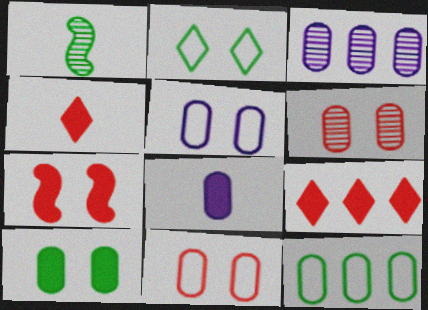[[1, 5, 9], 
[3, 5, 8], 
[5, 6, 10], 
[6, 8, 12]]